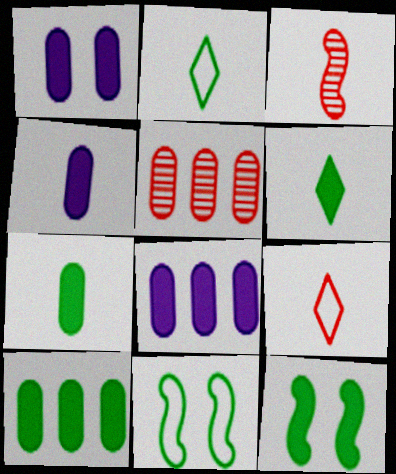[[1, 4, 8], 
[2, 3, 4], 
[6, 10, 12]]